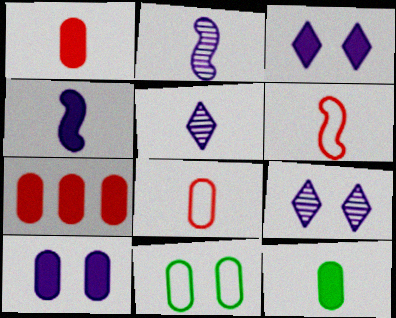[[5, 6, 12], 
[7, 10, 12]]